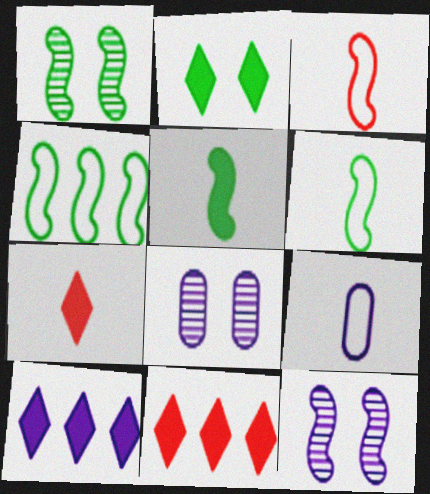[[1, 4, 5], 
[1, 9, 11], 
[2, 7, 10], 
[4, 7, 8], 
[6, 8, 11], 
[9, 10, 12]]